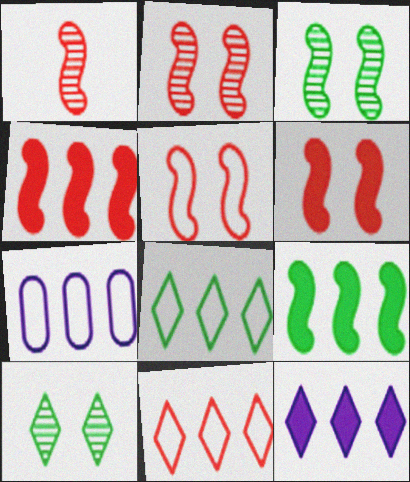[[1, 4, 5], 
[2, 5, 6]]